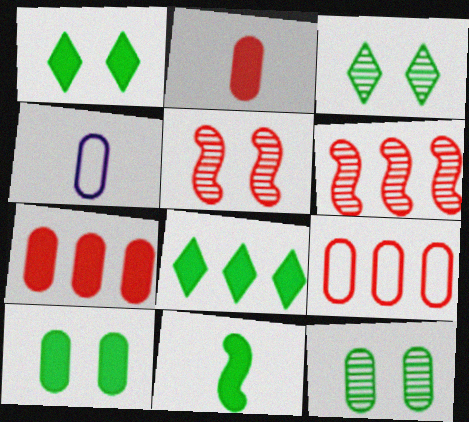[[1, 4, 6], 
[4, 5, 8], 
[4, 7, 12], 
[8, 10, 11]]